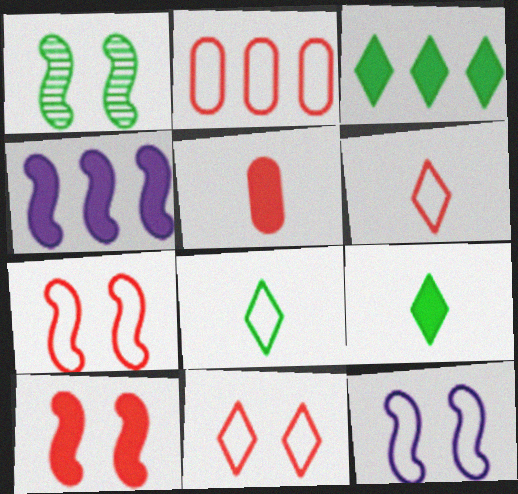[[1, 10, 12], 
[2, 6, 7], 
[2, 8, 12]]